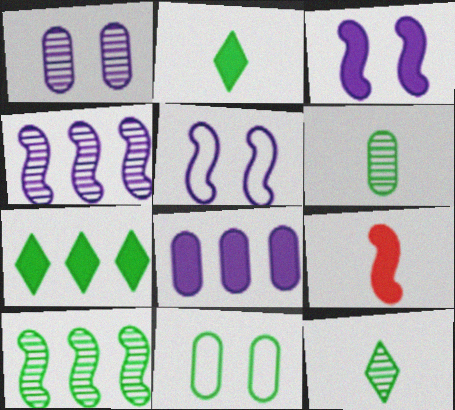[[2, 10, 11], 
[5, 9, 10]]